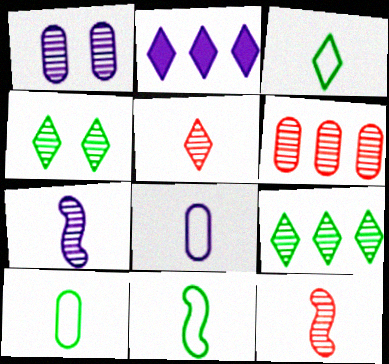[[1, 9, 12], 
[3, 10, 11], 
[4, 6, 7]]